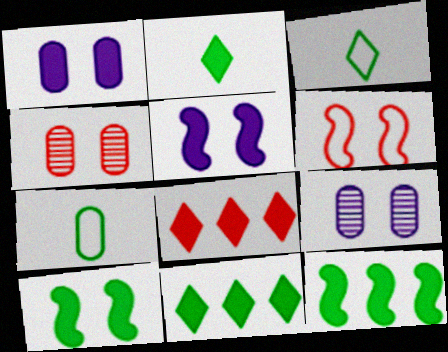[]